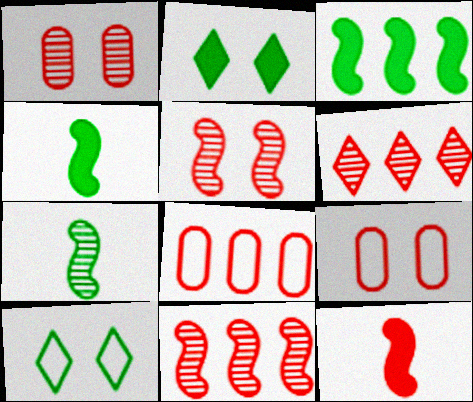[[6, 9, 12]]